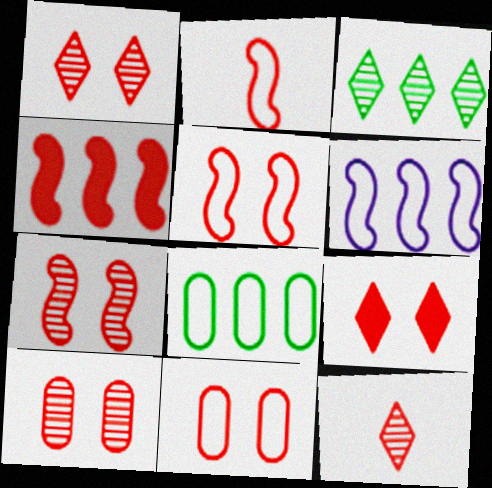[[1, 7, 10], 
[2, 4, 7], 
[4, 11, 12], 
[5, 9, 10], 
[7, 9, 11]]